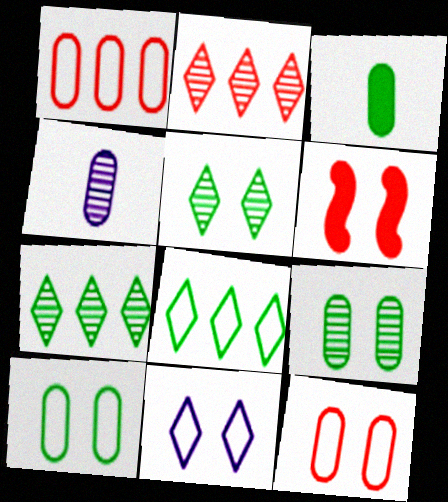[[4, 6, 8], 
[6, 9, 11]]